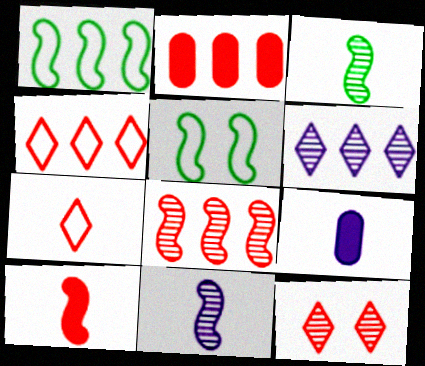[[1, 2, 6], 
[1, 9, 12], 
[2, 4, 8], 
[3, 7, 9]]